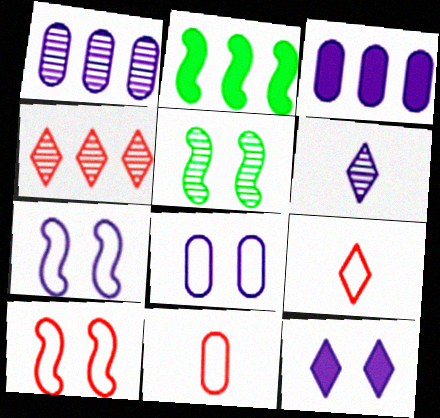[[3, 5, 9], 
[3, 6, 7]]